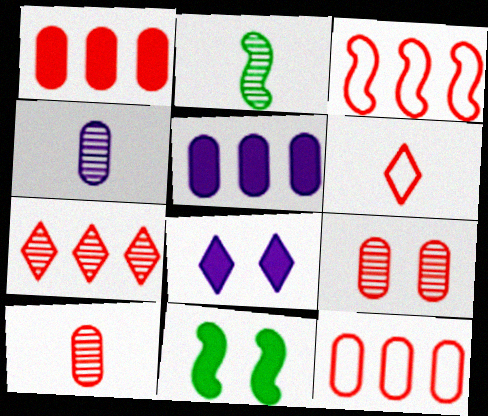[[1, 3, 7], 
[2, 8, 12]]